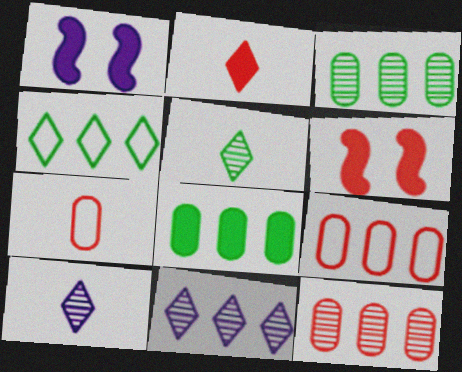[[1, 2, 8], 
[1, 5, 9]]